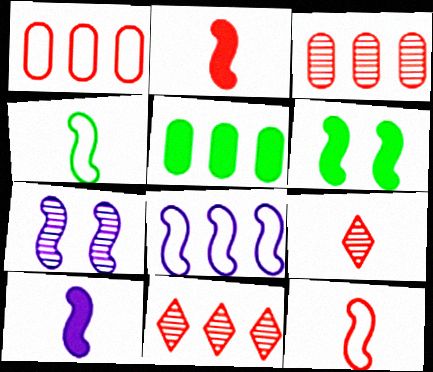[[5, 8, 11], 
[7, 8, 10]]